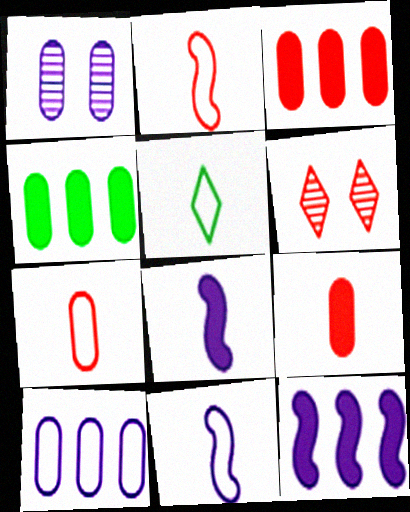[[1, 4, 7], 
[2, 3, 6], 
[4, 6, 11], 
[5, 7, 11]]